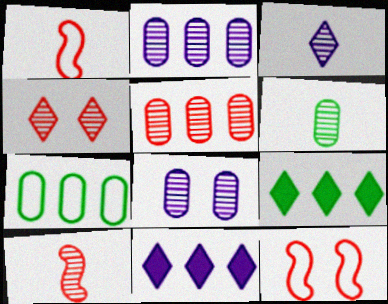[[1, 8, 9], 
[3, 6, 10], 
[4, 5, 10], 
[5, 6, 8], 
[6, 11, 12]]